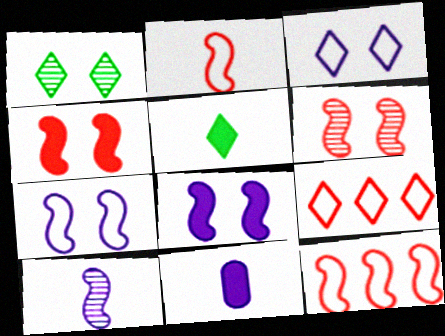[[1, 11, 12]]